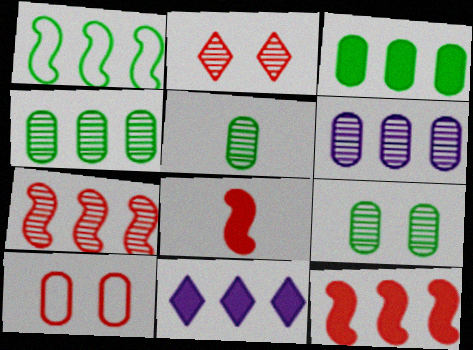[[3, 11, 12], 
[4, 5, 9]]